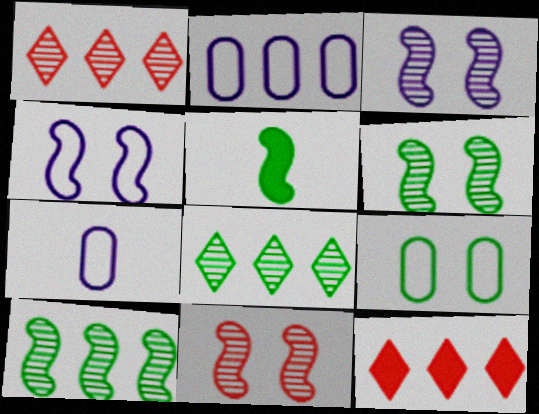[[2, 10, 12], 
[3, 6, 11], 
[5, 8, 9], 
[6, 7, 12]]